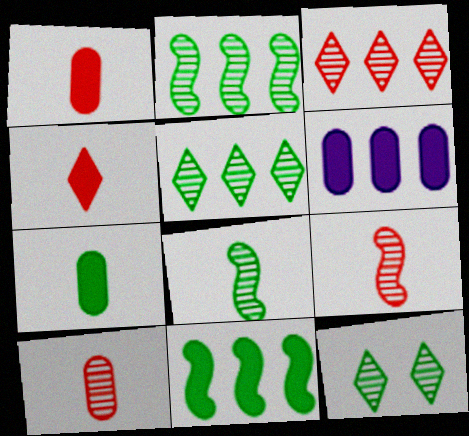[]